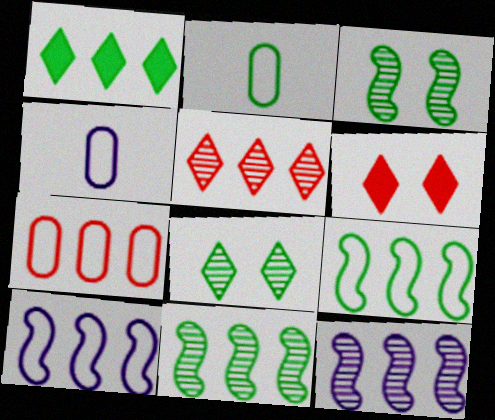[[1, 2, 3], 
[1, 7, 12], 
[2, 6, 12], 
[4, 6, 11]]